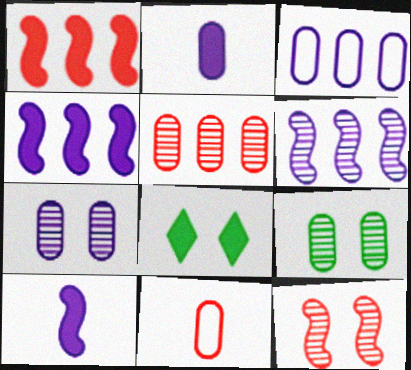[[1, 2, 8], 
[2, 3, 7], 
[6, 8, 11]]